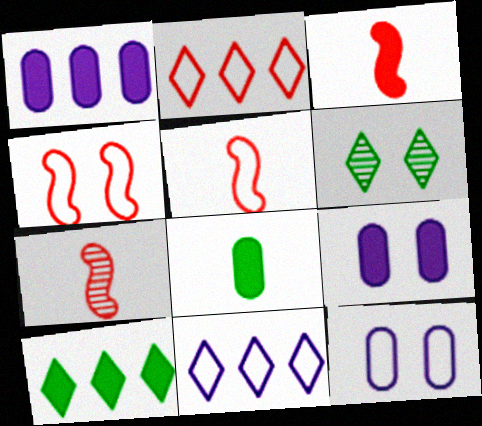[[1, 5, 6], 
[3, 5, 7], 
[3, 9, 10], 
[4, 6, 9], 
[7, 10, 12]]